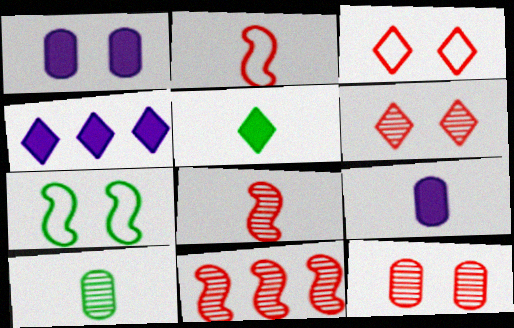[[1, 6, 7]]